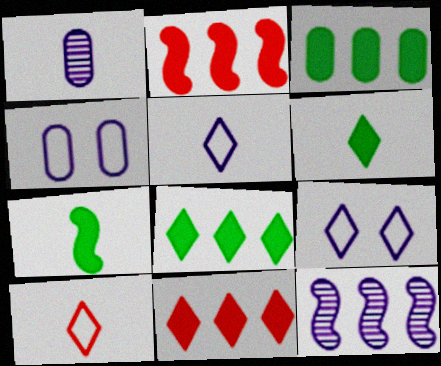[[1, 7, 10]]